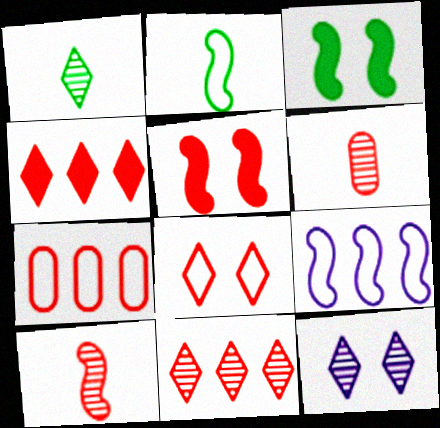[[1, 11, 12], 
[3, 9, 10]]